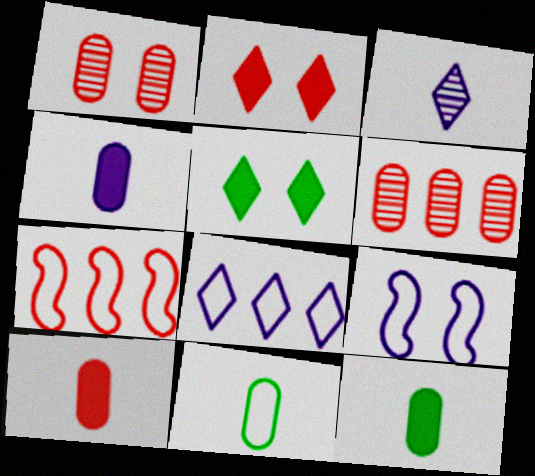[[1, 5, 9], 
[4, 10, 12]]